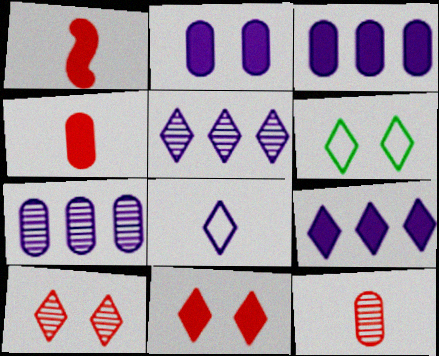[[1, 6, 7]]